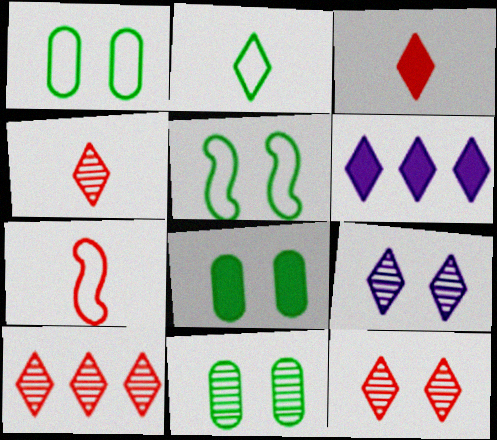[[1, 8, 11], 
[2, 6, 12], 
[4, 10, 12], 
[6, 7, 11]]